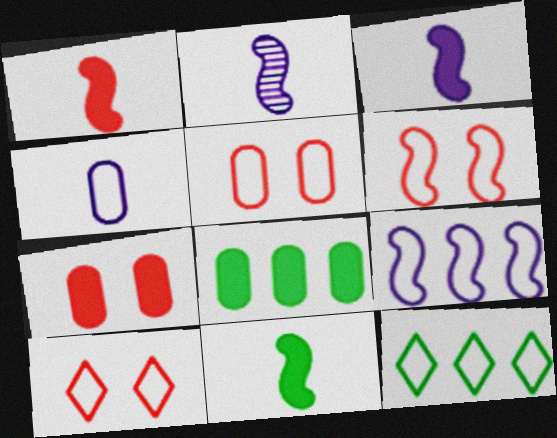[[1, 3, 11], 
[2, 7, 12], 
[2, 8, 10], 
[4, 6, 12], 
[5, 6, 10]]